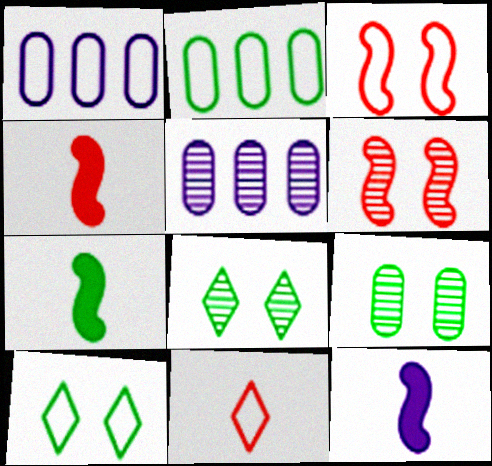[[1, 4, 8], 
[2, 7, 8], 
[4, 5, 10], 
[4, 7, 12]]